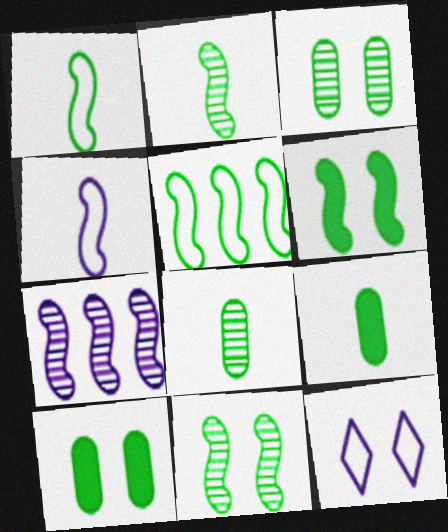[[2, 5, 6]]